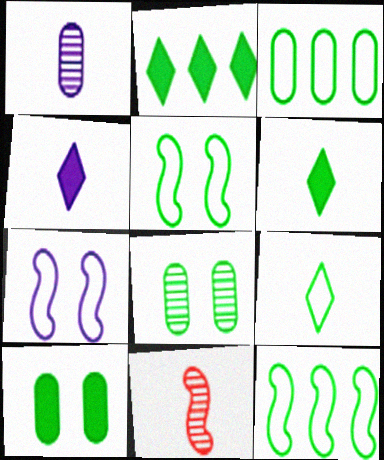[[3, 5, 9], 
[6, 8, 12]]